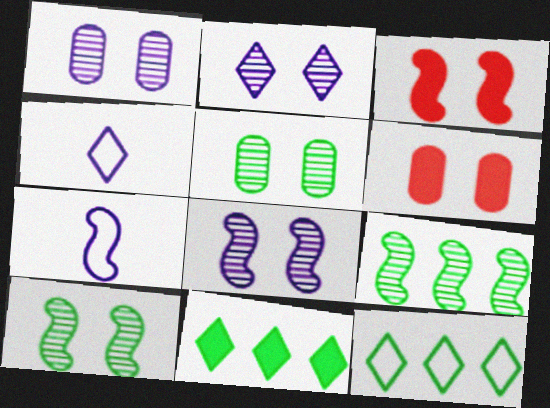[[1, 2, 8], 
[3, 7, 9], 
[4, 6, 9]]